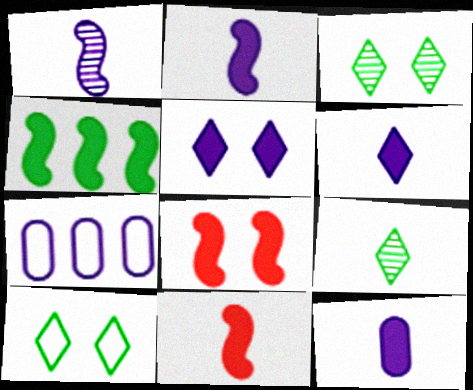[[1, 5, 7], 
[2, 4, 8], 
[2, 6, 12], 
[3, 7, 11], 
[7, 8, 9]]